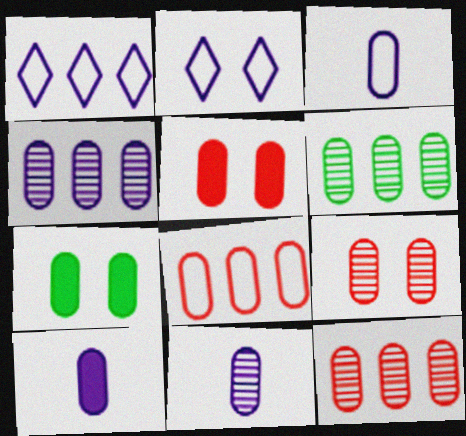[[3, 5, 6], 
[3, 7, 12], 
[3, 10, 11], 
[4, 6, 12], 
[6, 9, 11], 
[7, 8, 11]]